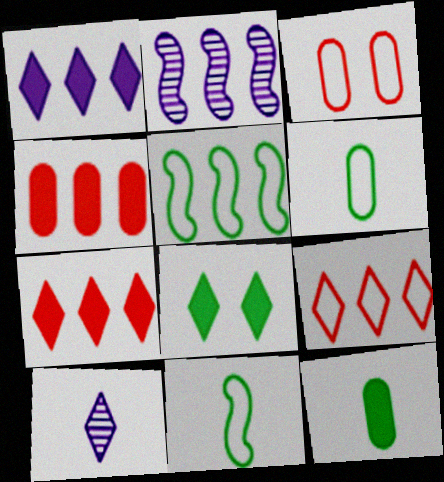[[8, 9, 10]]